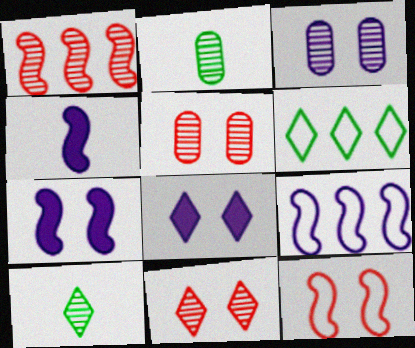[[1, 3, 10], 
[4, 5, 6]]